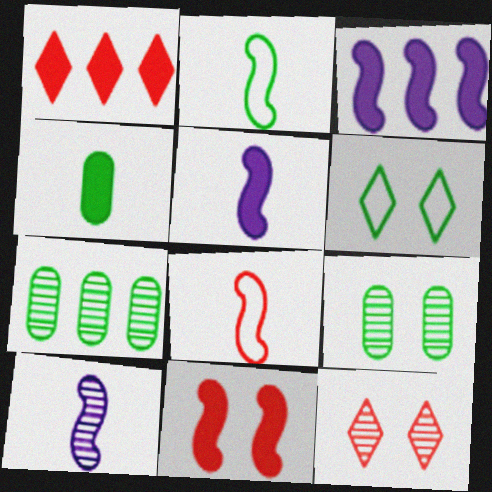[[7, 10, 12]]